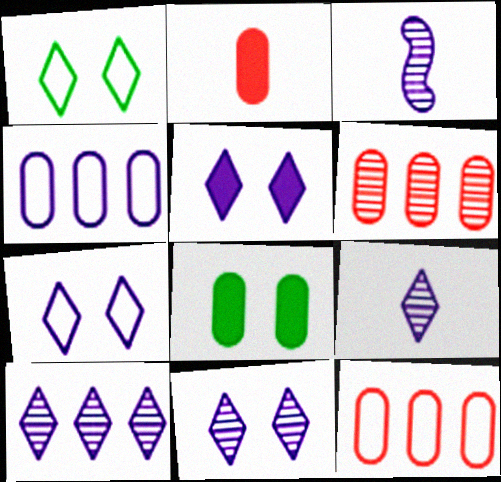[[3, 4, 5], 
[5, 7, 11], 
[9, 10, 11]]